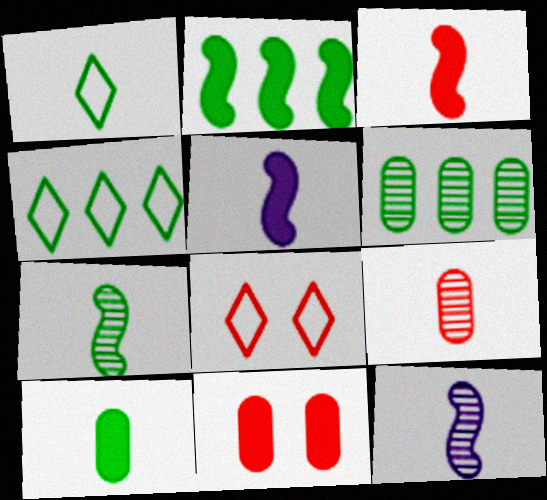[[1, 5, 9], 
[1, 7, 10], 
[2, 4, 6], 
[4, 11, 12], 
[5, 6, 8]]